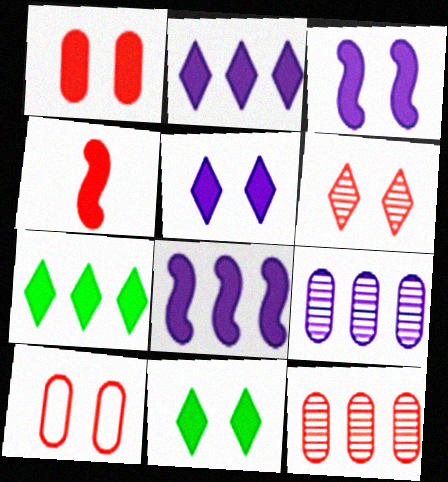[[1, 3, 11]]